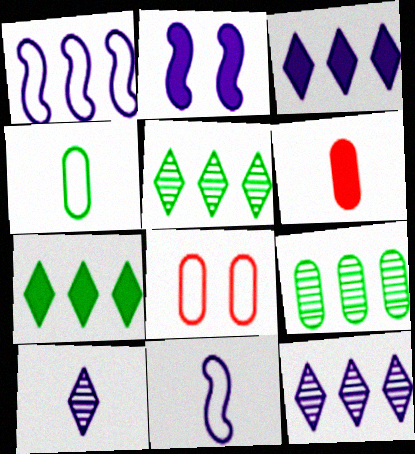[[2, 6, 7]]